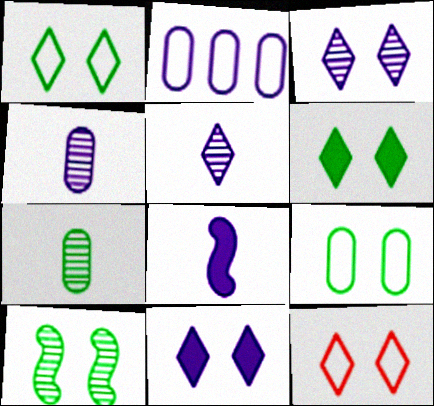[[2, 3, 8], 
[3, 6, 12], 
[6, 9, 10]]